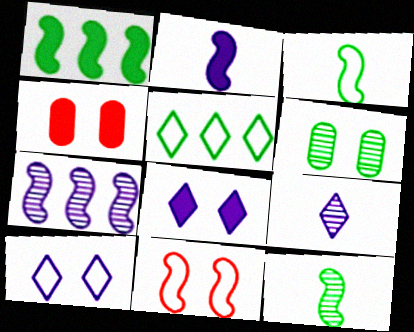[[6, 8, 11]]